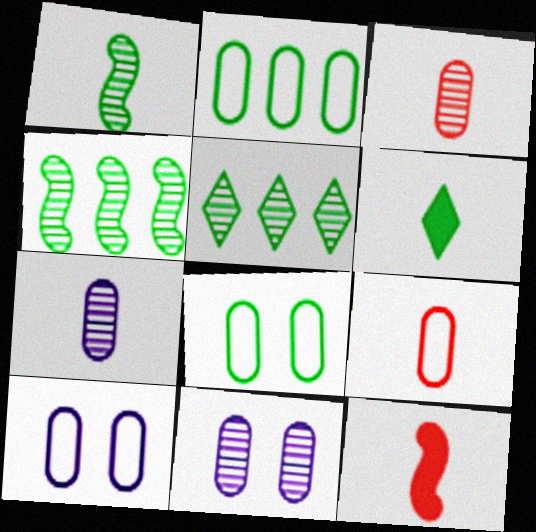[[2, 9, 10], 
[4, 6, 8], 
[5, 10, 12]]